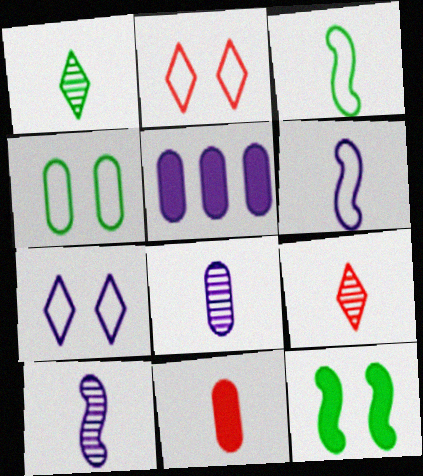[[1, 6, 11], 
[5, 7, 10]]